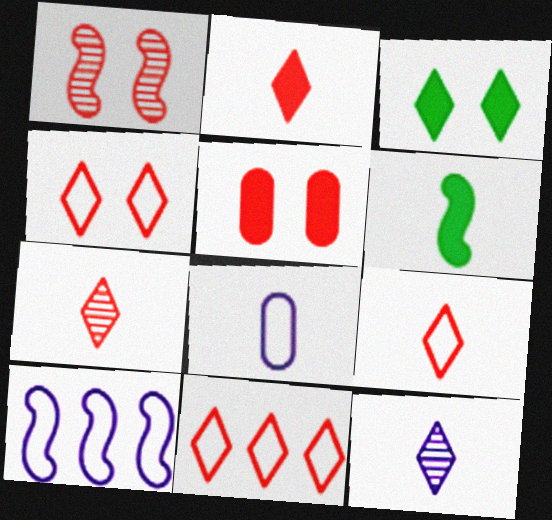[[1, 4, 5], 
[1, 6, 10], 
[2, 7, 9], 
[3, 11, 12], 
[4, 9, 11], 
[6, 7, 8]]